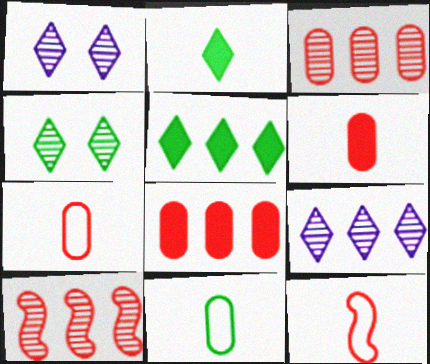[]